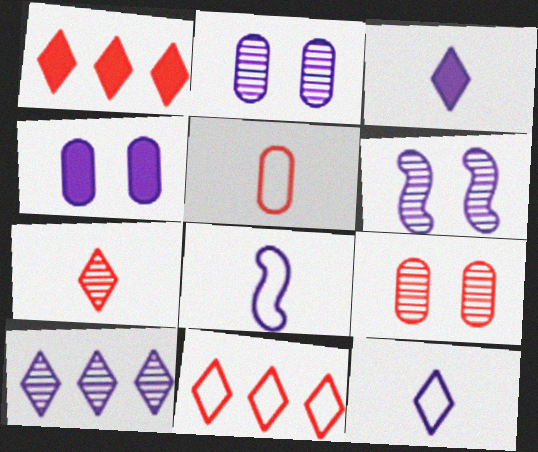[[4, 8, 10]]